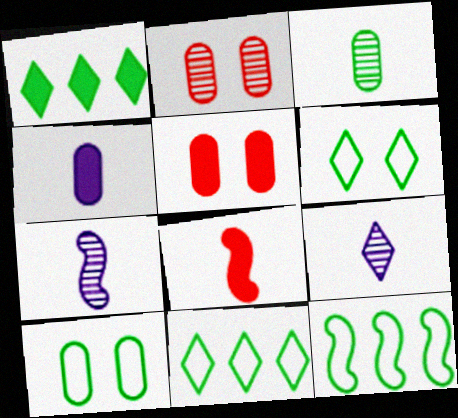[[5, 7, 11], 
[5, 9, 12]]